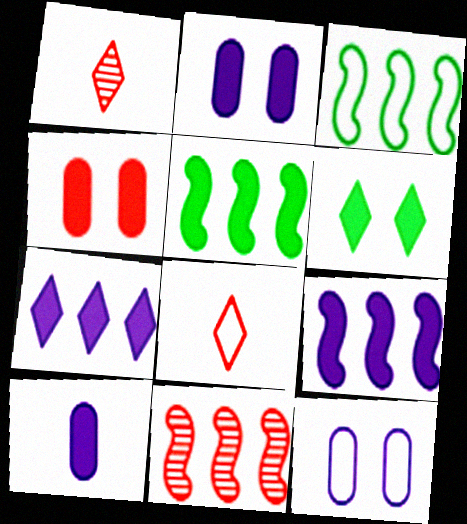[[1, 2, 3], 
[1, 5, 12], 
[3, 8, 12], 
[3, 9, 11], 
[4, 8, 11]]